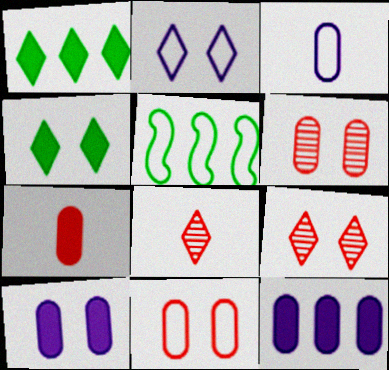[[1, 2, 8], 
[2, 4, 9], 
[5, 8, 10]]